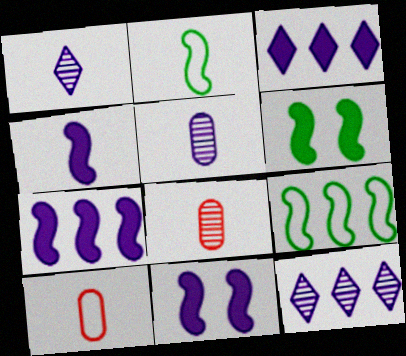[[4, 7, 11], 
[6, 10, 12]]